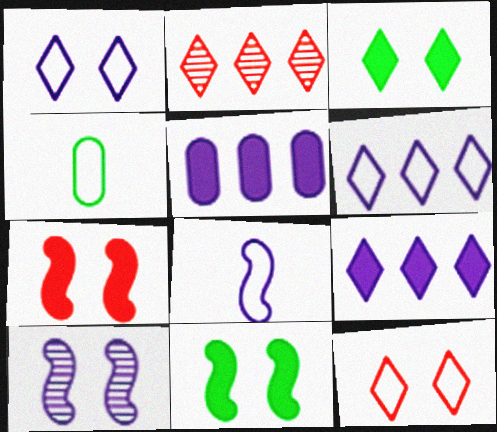[]